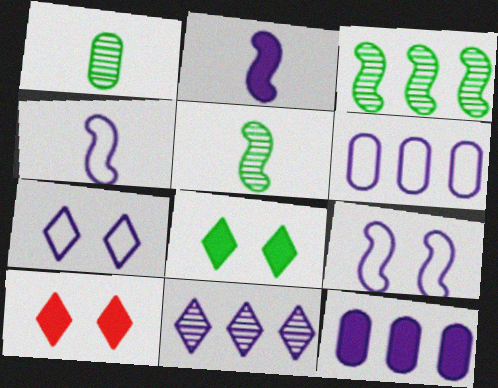[[4, 6, 7], 
[5, 6, 10]]